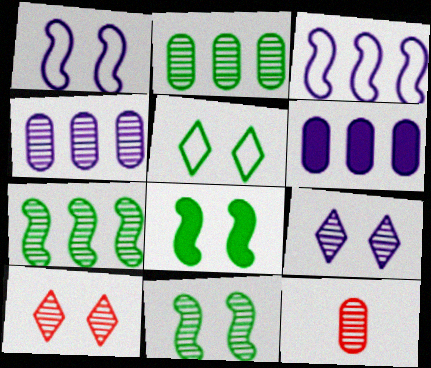[[7, 9, 12]]